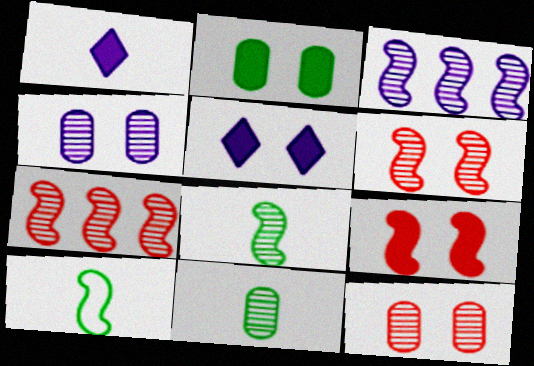[[2, 5, 9], 
[3, 6, 8], 
[3, 9, 10]]